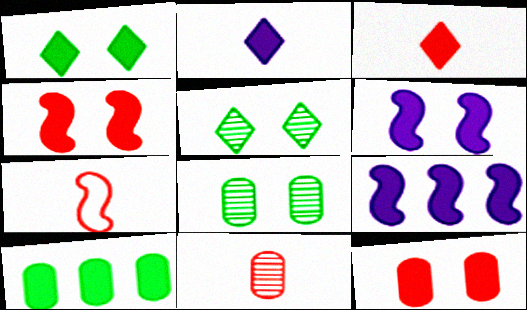[[1, 6, 12], 
[2, 4, 10], 
[3, 6, 10], 
[3, 7, 11]]